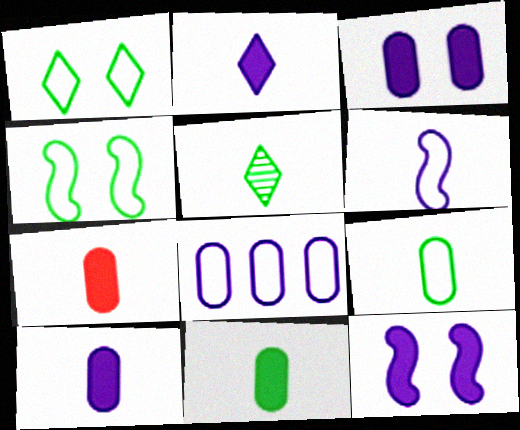[[5, 6, 7], 
[7, 10, 11]]